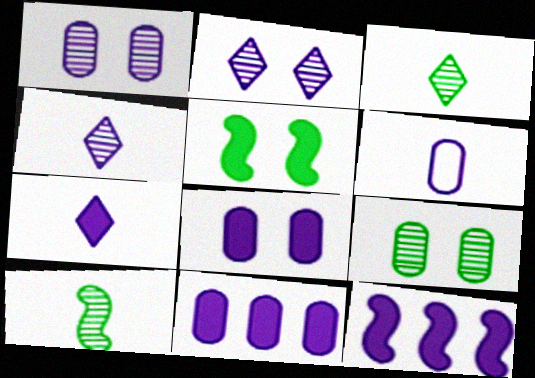[[1, 6, 11], 
[2, 6, 12], 
[7, 8, 12]]